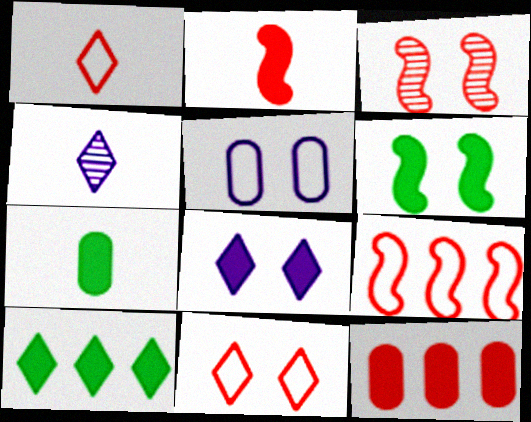[[1, 3, 12], 
[2, 3, 9], 
[4, 10, 11], 
[6, 7, 10]]